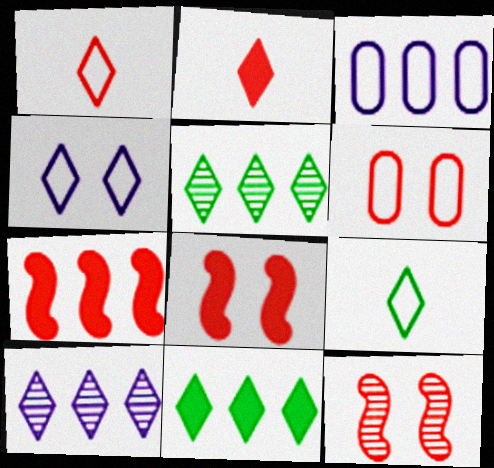[[2, 4, 5], 
[3, 5, 7]]